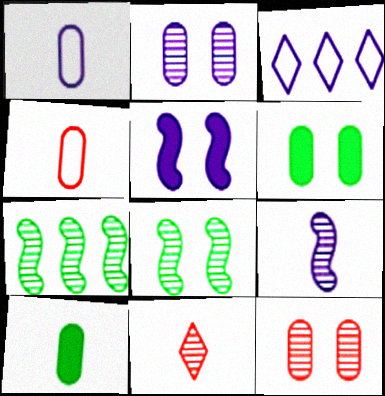[[2, 7, 11]]